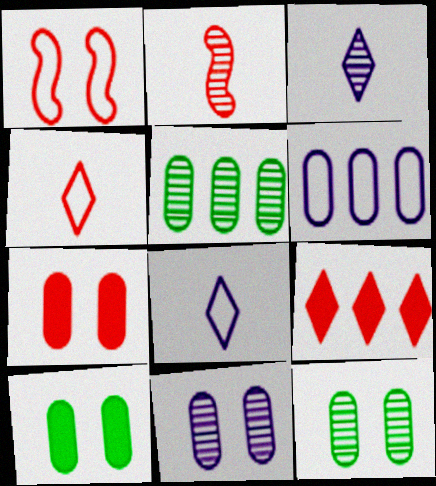[]